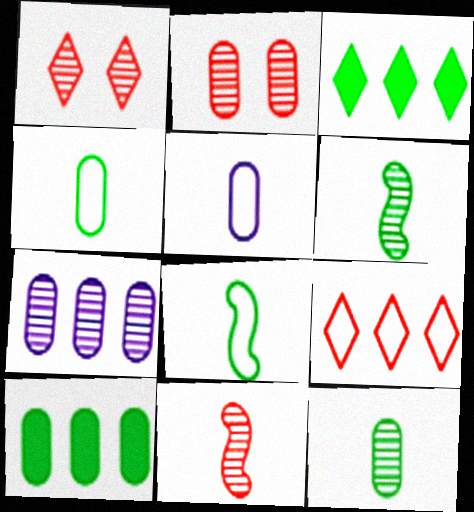[[1, 6, 7], 
[2, 5, 10], 
[2, 7, 12]]